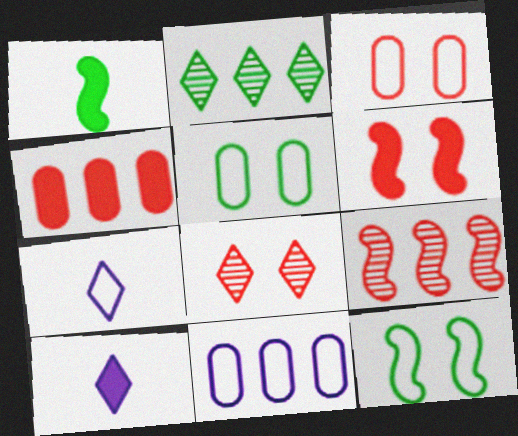[[1, 2, 5], 
[1, 8, 11], 
[3, 6, 8], 
[5, 9, 10]]